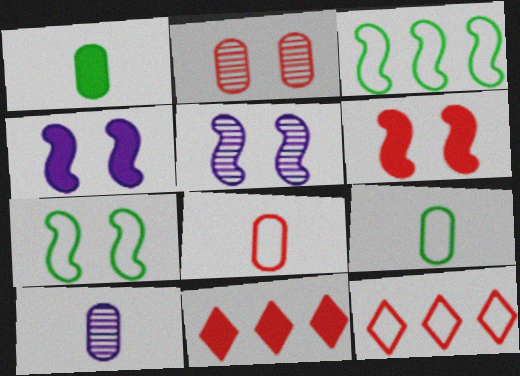[[1, 4, 11], 
[1, 5, 12], 
[1, 8, 10], 
[5, 6, 7], 
[5, 9, 11], 
[7, 10, 11]]